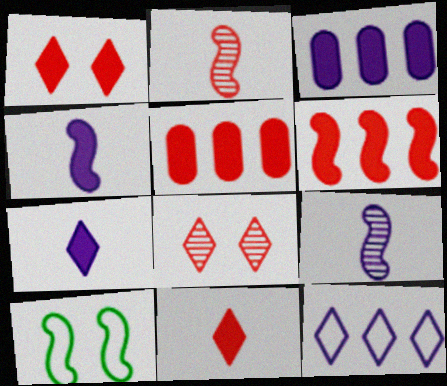[[6, 9, 10]]